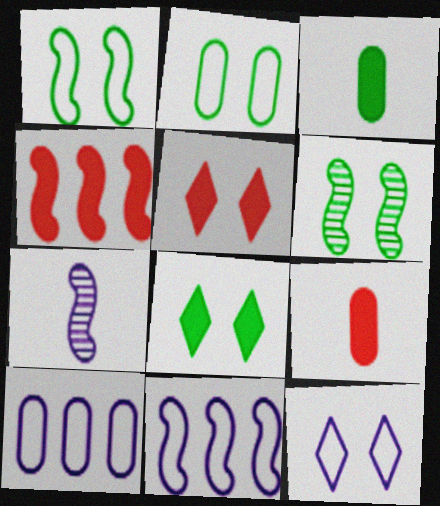[[1, 4, 7], 
[2, 6, 8], 
[4, 5, 9]]